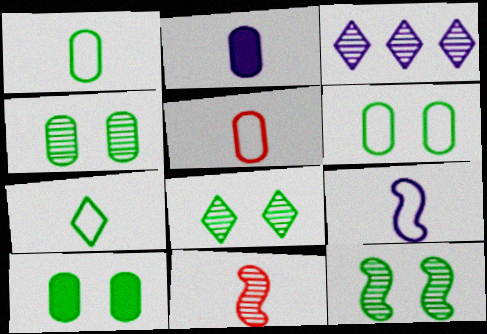[[2, 7, 11], 
[3, 4, 11], 
[4, 6, 10], 
[4, 8, 12], 
[5, 7, 9]]